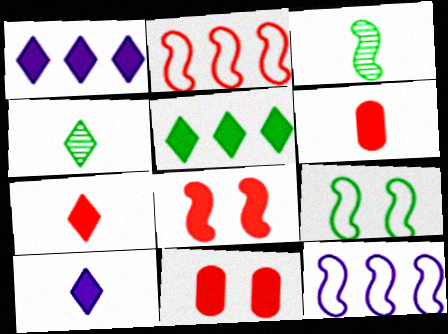[[3, 8, 12], 
[4, 11, 12]]